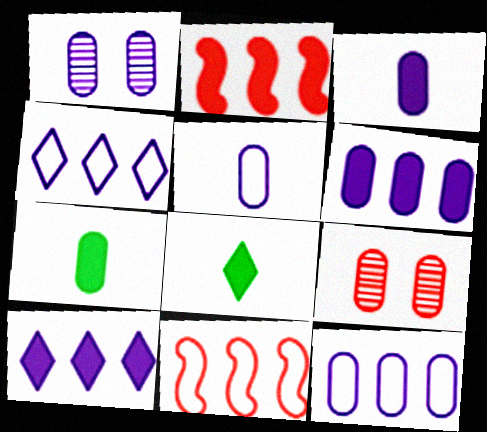[[1, 3, 12], 
[1, 5, 6], 
[1, 8, 11], 
[7, 9, 12]]